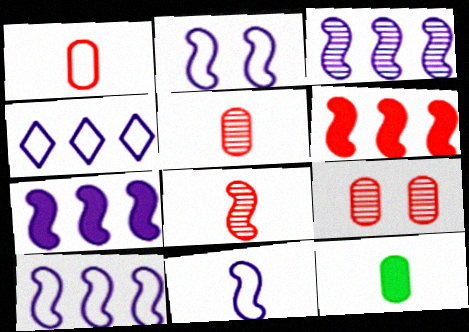[[2, 10, 11], 
[3, 7, 10]]